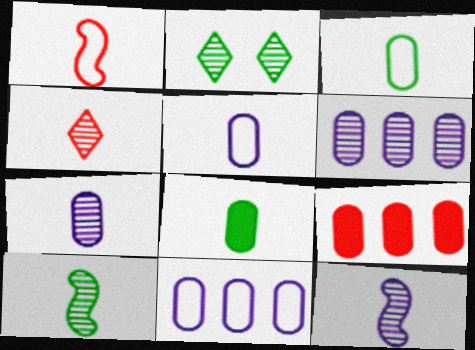[[4, 7, 10]]